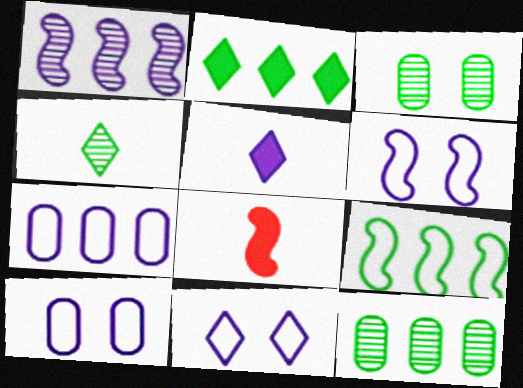[[1, 5, 10], 
[2, 9, 12], 
[6, 10, 11], 
[8, 11, 12]]